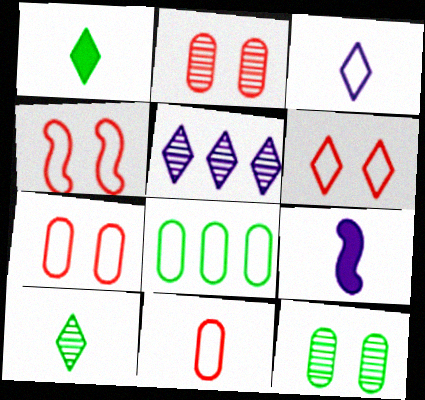[[1, 5, 6], 
[3, 4, 8], 
[4, 6, 7], 
[9, 10, 11]]